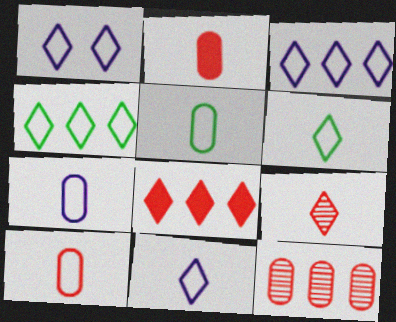[[1, 3, 11], 
[5, 7, 10]]